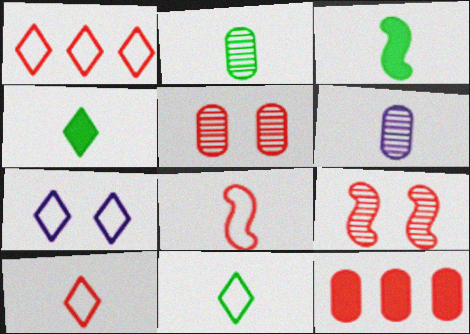[[1, 7, 11], 
[2, 3, 11], 
[3, 6, 10], 
[4, 6, 8], 
[9, 10, 12]]